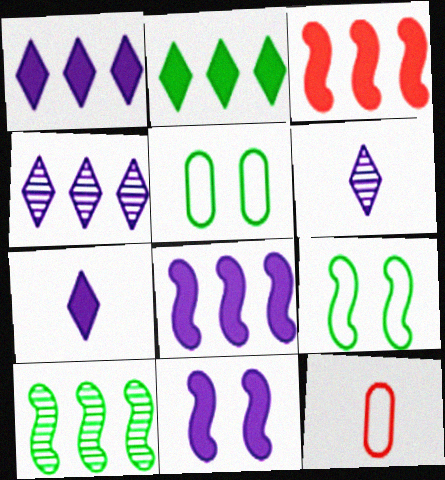[[3, 5, 6]]